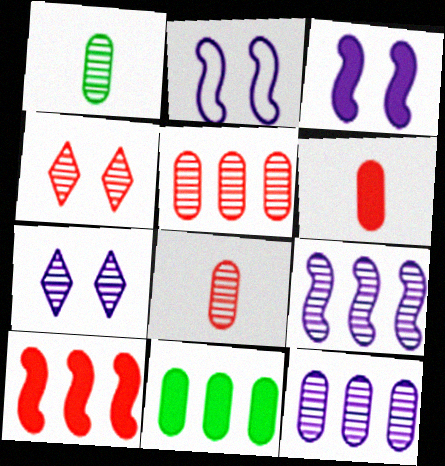[[1, 4, 9]]